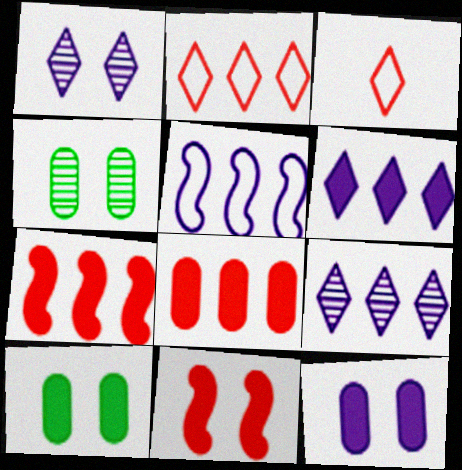[]